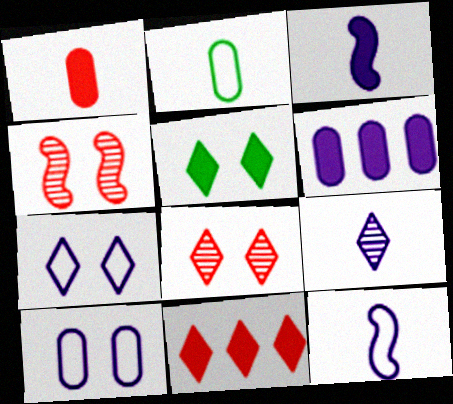[[4, 5, 10], 
[5, 7, 8]]